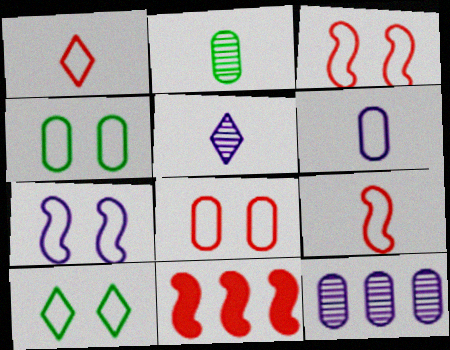[[4, 5, 11], 
[7, 8, 10]]